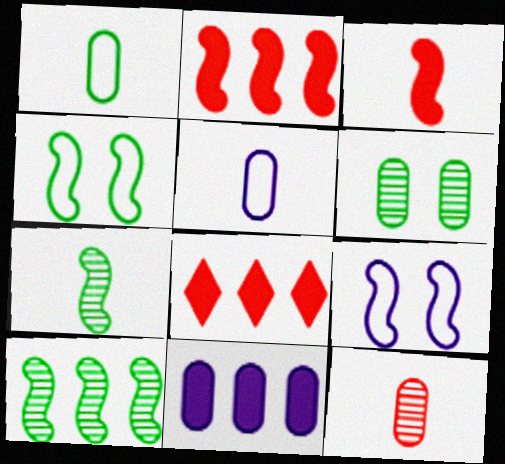[[2, 7, 9], 
[3, 9, 10]]